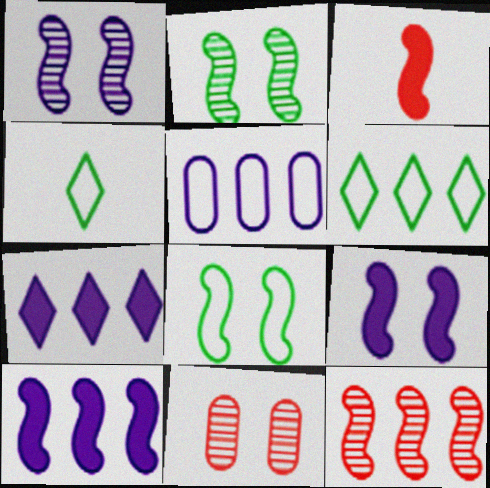[[4, 10, 11]]